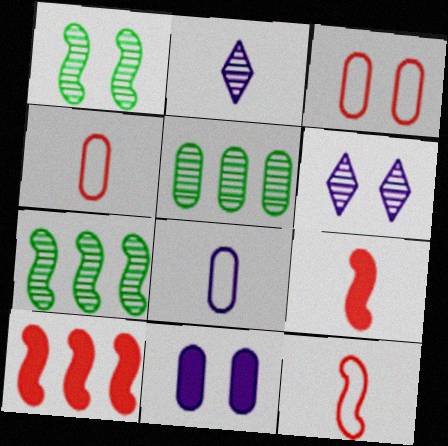[[4, 5, 11]]